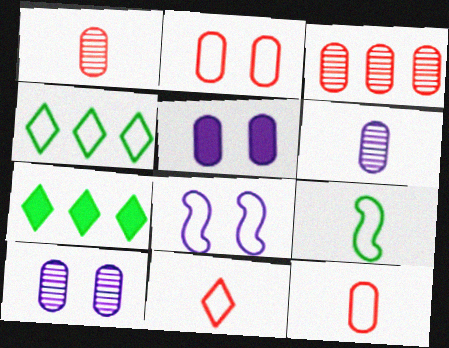[[1, 7, 8], 
[4, 8, 12]]